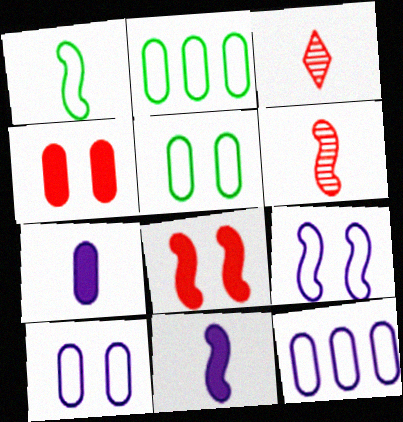[[1, 3, 7], 
[1, 6, 11]]